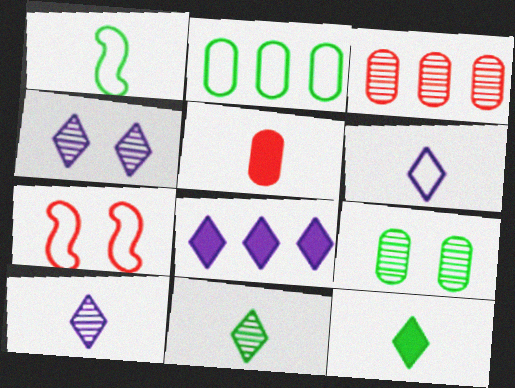[[1, 5, 10], 
[2, 6, 7], 
[4, 6, 8]]